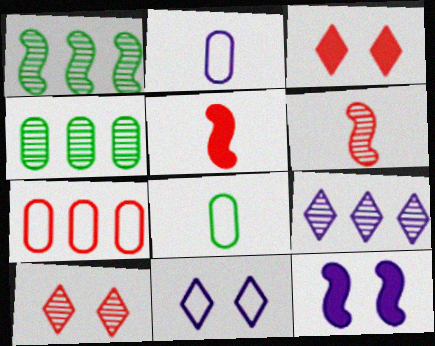[[1, 2, 3], 
[2, 9, 12], 
[3, 6, 7], 
[4, 5, 11], 
[5, 7, 10]]